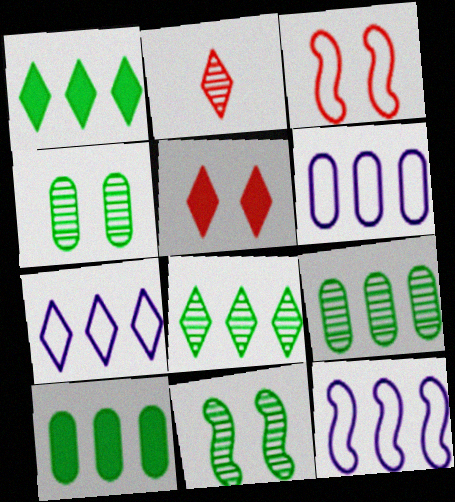[[6, 7, 12]]